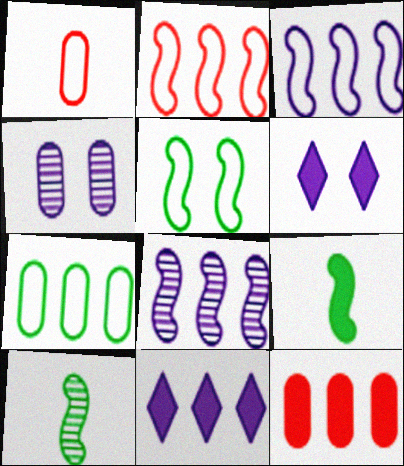[[6, 9, 12]]